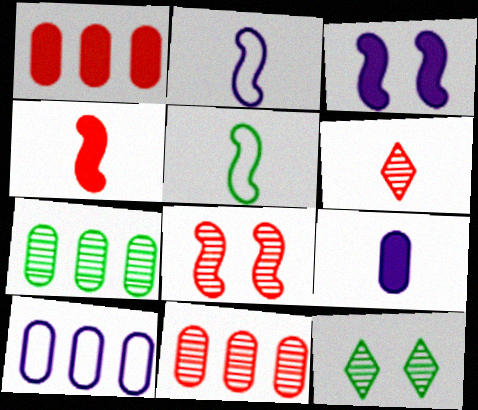[[1, 2, 12], 
[1, 7, 10], 
[4, 10, 12], 
[5, 6, 9], 
[6, 8, 11]]